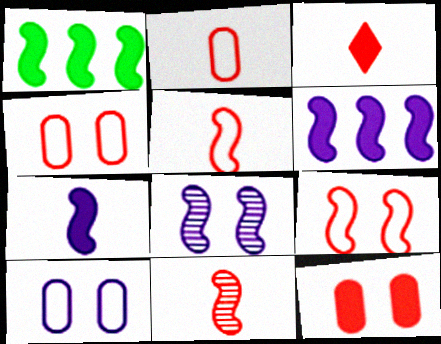[[1, 5, 8], 
[2, 3, 11]]